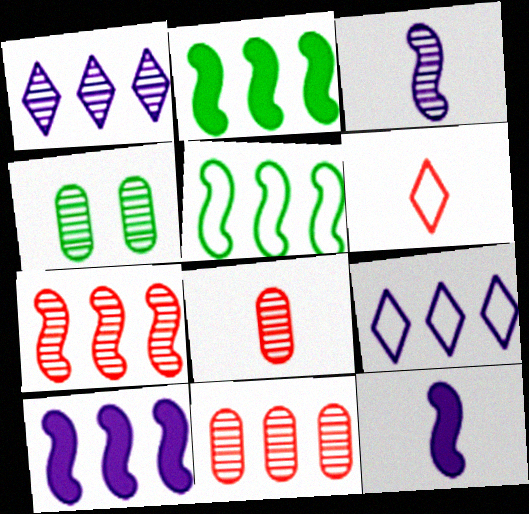[[2, 9, 11], 
[4, 6, 10], 
[5, 7, 10]]